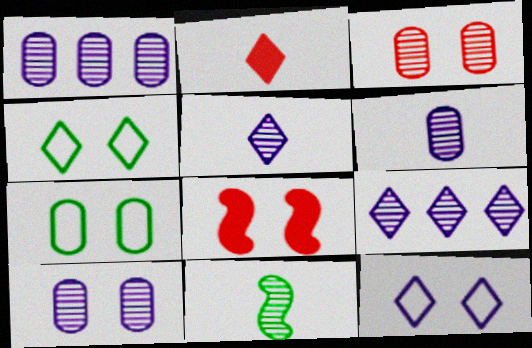[[1, 6, 10], 
[2, 4, 9], 
[3, 9, 11], 
[4, 8, 10]]